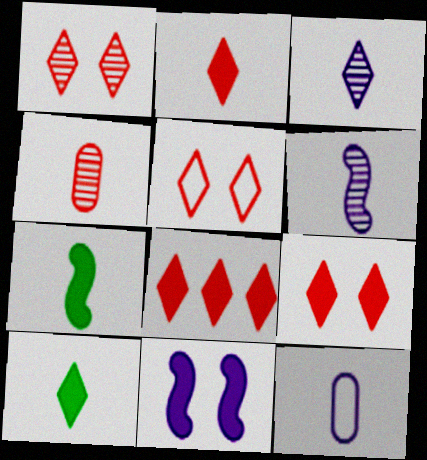[[1, 5, 9], 
[2, 8, 9]]